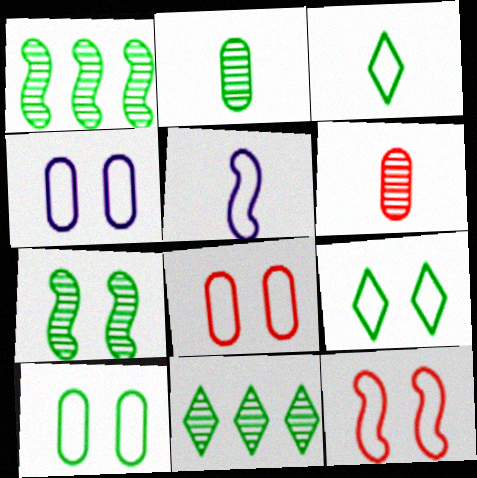[[2, 7, 11], 
[4, 8, 10], 
[4, 9, 12]]